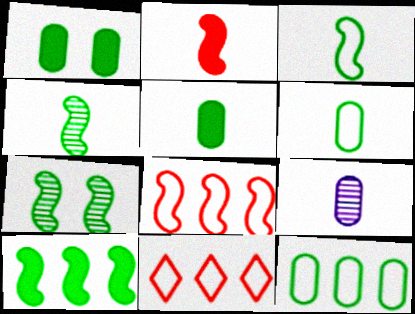[[3, 7, 10]]